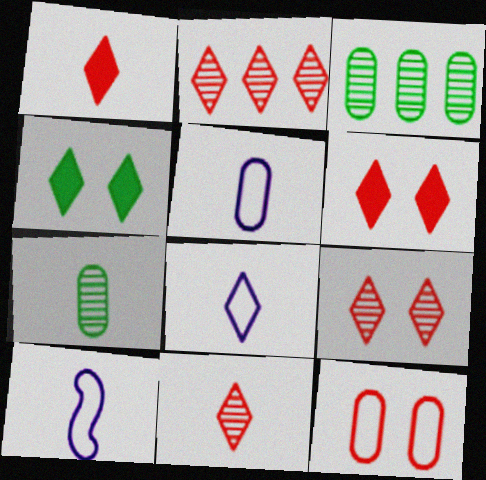[[1, 7, 10], 
[2, 4, 8], 
[2, 9, 11], 
[3, 6, 10], 
[5, 8, 10]]